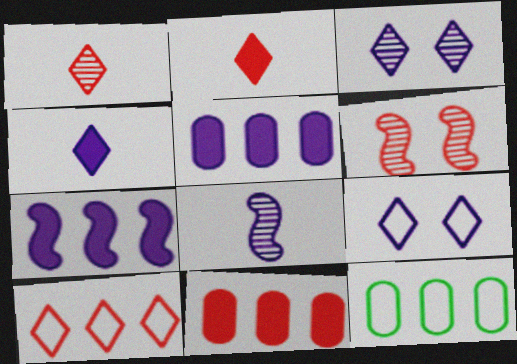[[4, 6, 12], 
[5, 8, 9]]